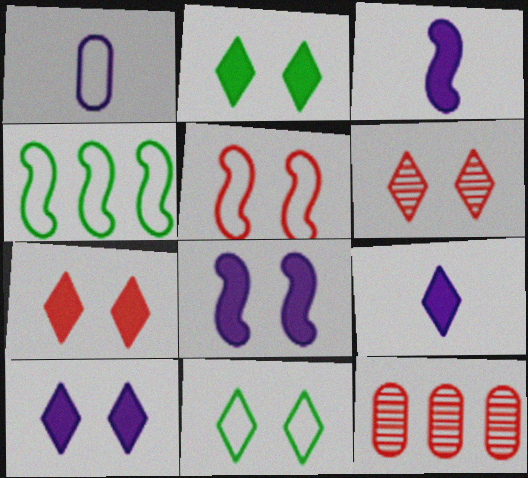[[2, 7, 10], 
[3, 11, 12], 
[6, 10, 11]]